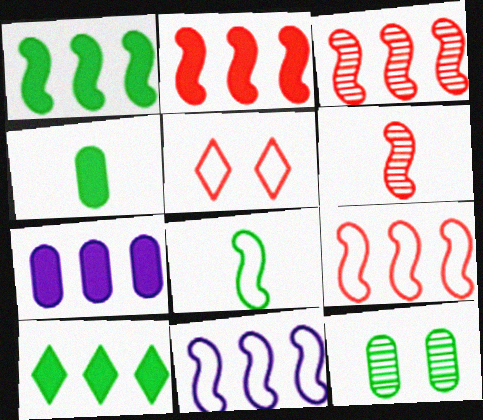[[1, 3, 11], 
[2, 3, 9], 
[2, 7, 10], 
[8, 10, 12]]